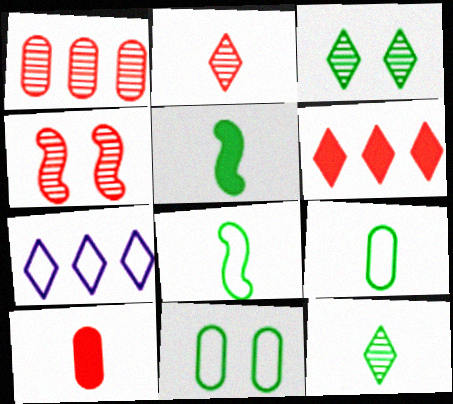[[1, 2, 4], 
[5, 9, 12]]